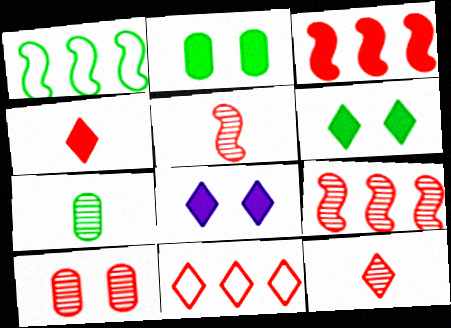[[1, 6, 7], 
[9, 10, 12]]